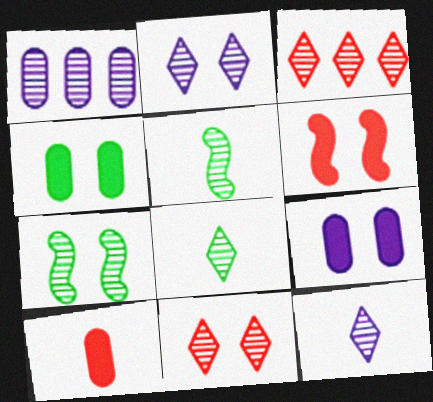[[1, 5, 11], 
[2, 3, 8]]